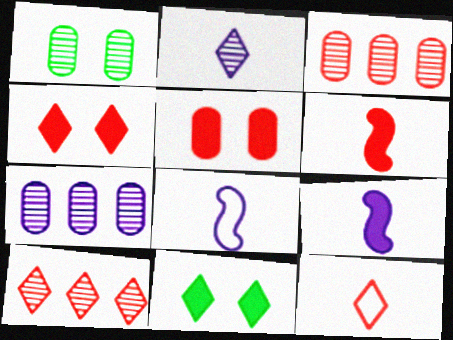[[3, 8, 11], 
[4, 10, 12]]